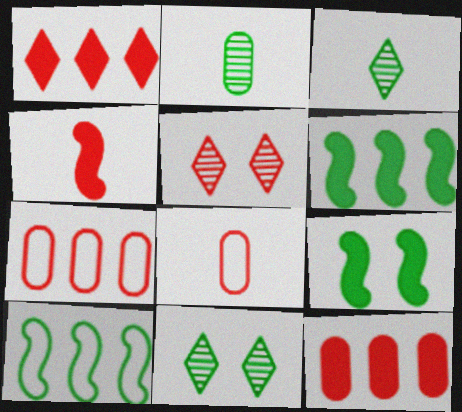[[4, 5, 7]]